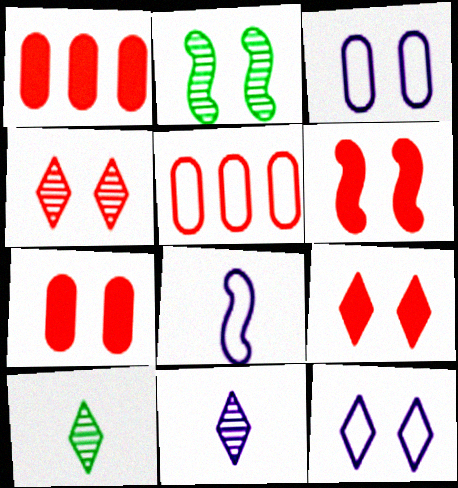[[2, 3, 9], 
[2, 7, 12], 
[6, 7, 9]]